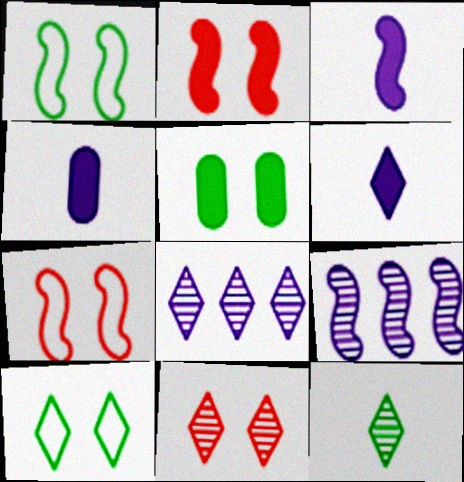[[3, 4, 6], 
[8, 11, 12]]